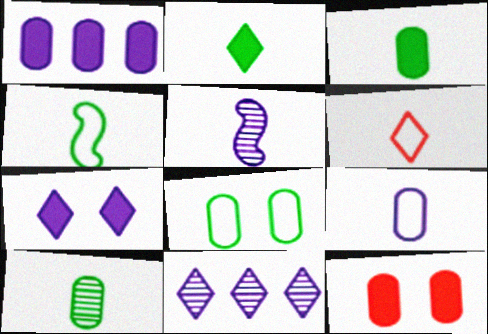[[1, 3, 12], 
[2, 4, 10], 
[3, 5, 6], 
[4, 6, 9], 
[4, 11, 12]]